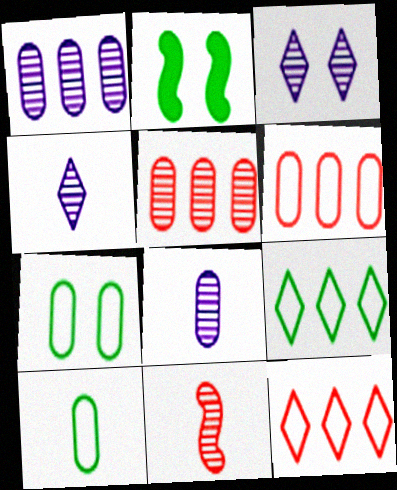[[2, 4, 6], 
[2, 8, 12]]